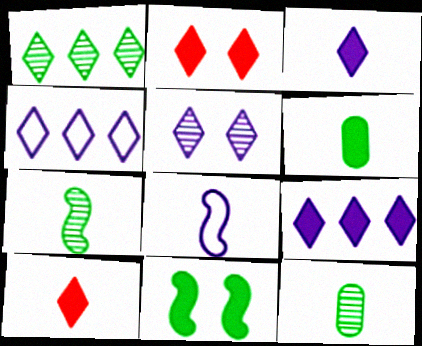[[3, 4, 5], 
[8, 10, 12]]